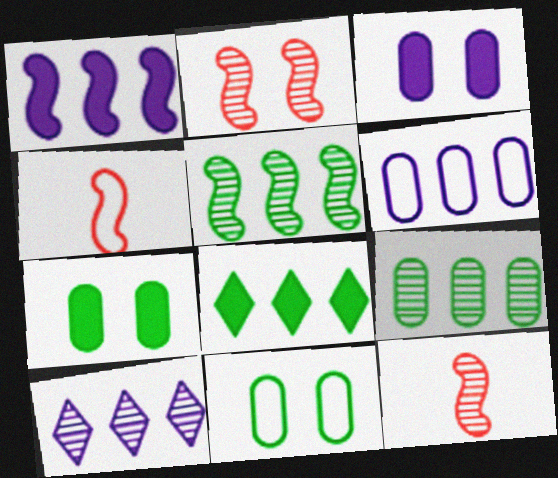[[1, 6, 10], 
[4, 7, 10]]